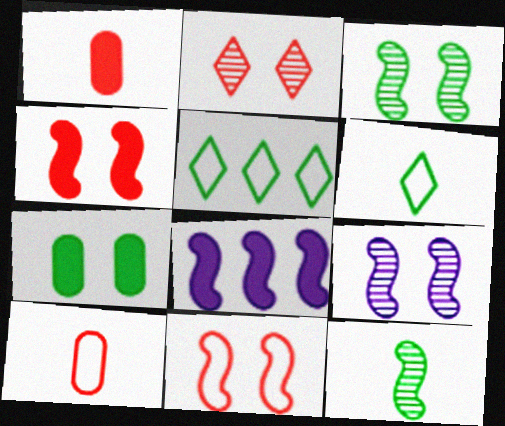[[1, 5, 9], 
[5, 7, 12], 
[8, 11, 12]]